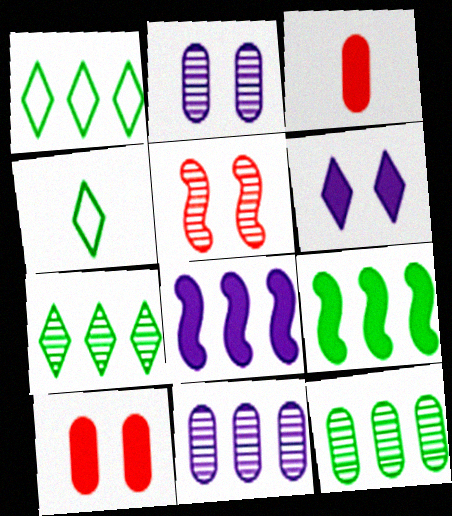[[1, 9, 12], 
[3, 6, 9]]